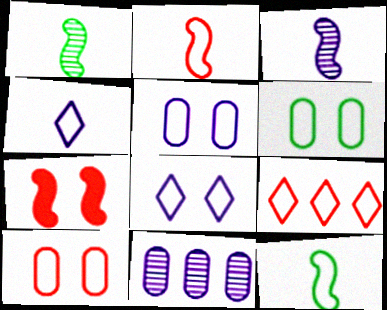[[2, 9, 10], 
[5, 6, 10], 
[5, 9, 12]]